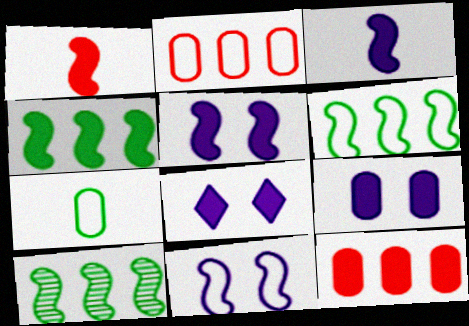[[1, 4, 5], 
[1, 10, 11], 
[4, 6, 10], 
[5, 8, 9]]